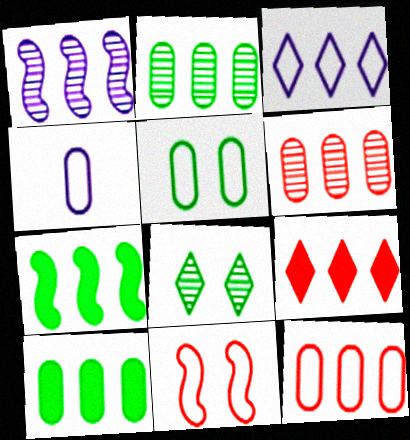[[3, 6, 7], 
[4, 5, 12]]